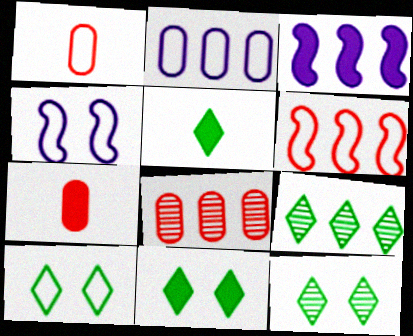[[1, 3, 12], 
[3, 7, 11], 
[4, 5, 8], 
[4, 7, 9], 
[5, 9, 10], 
[10, 11, 12]]